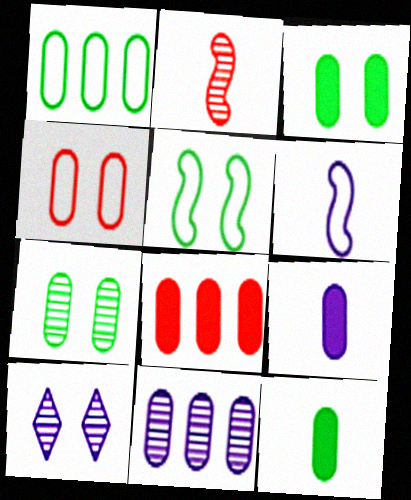[[1, 7, 12], 
[1, 8, 11], 
[3, 8, 9], 
[4, 11, 12]]